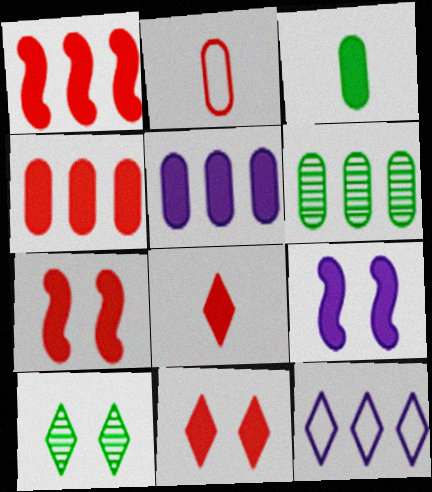[[1, 6, 12], 
[4, 7, 8], 
[8, 10, 12]]